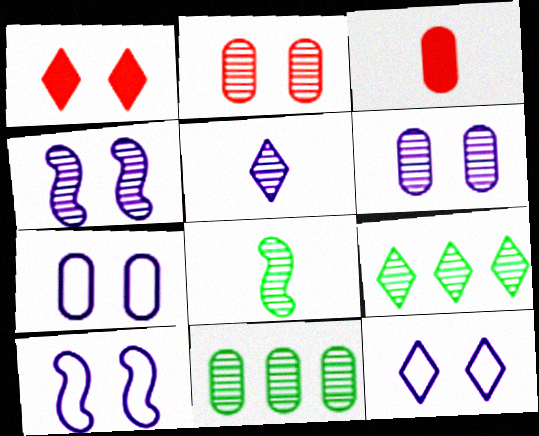[[3, 7, 11], 
[3, 9, 10], 
[7, 10, 12]]